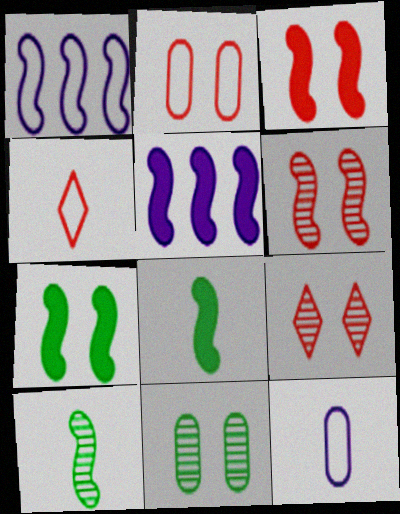[[1, 3, 10], 
[1, 6, 8], 
[2, 3, 9], 
[3, 5, 8], 
[4, 5, 11]]